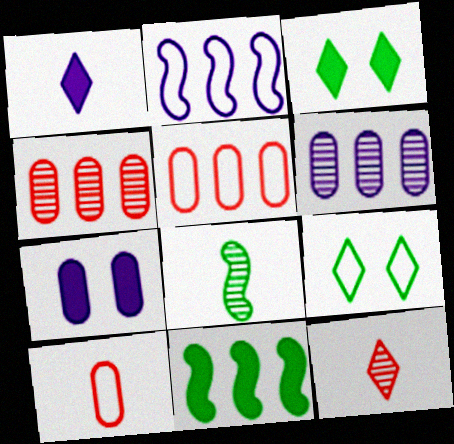[[1, 8, 10], 
[2, 9, 10]]